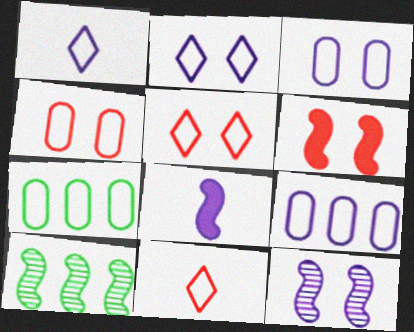[]